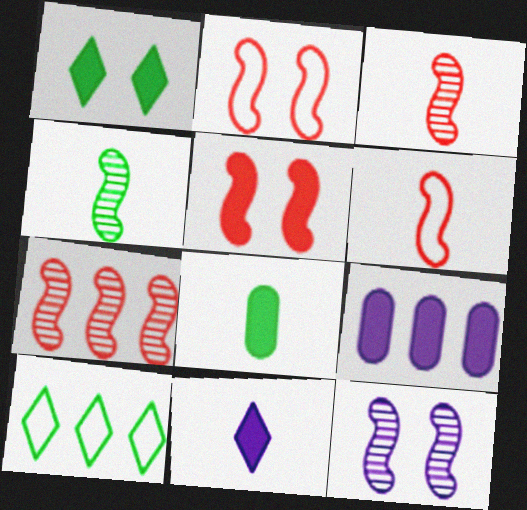[[4, 7, 12], 
[5, 6, 7], 
[7, 9, 10]]